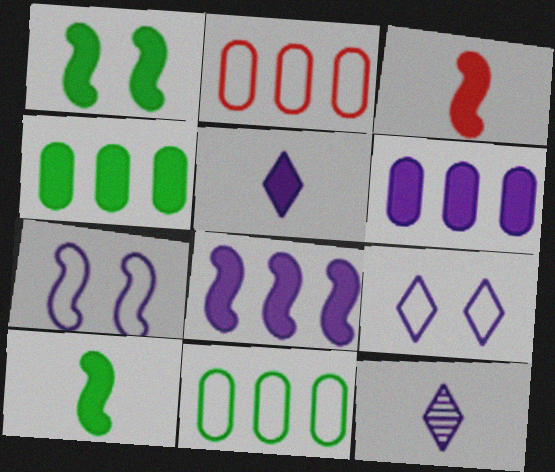[[1, 2, 12], 
[1, 3, 8], 
[6, 7, 12]]